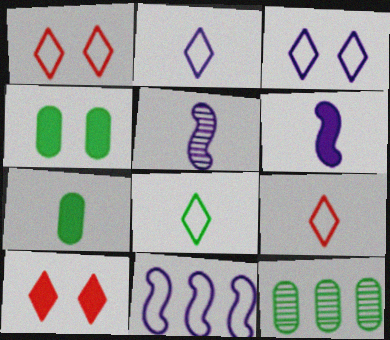[[1, 6, 12], 
[2, 8, 9], 
[5, 7, 9]]